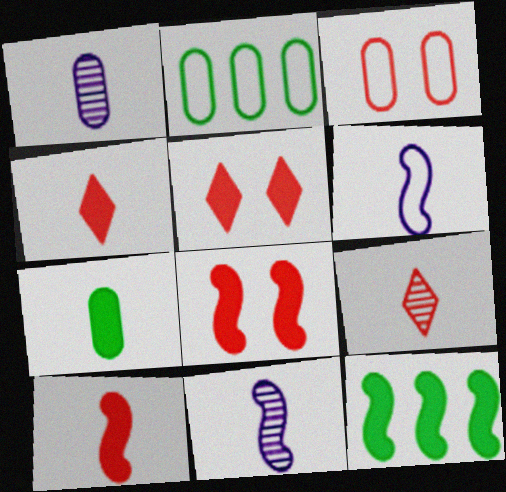[[2, 5, 11], 
[6, 7, 9]]